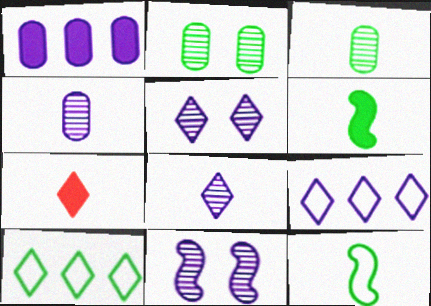[[2, 6, 10], 
[4, 7, 12], 
[5, 7, 10]]